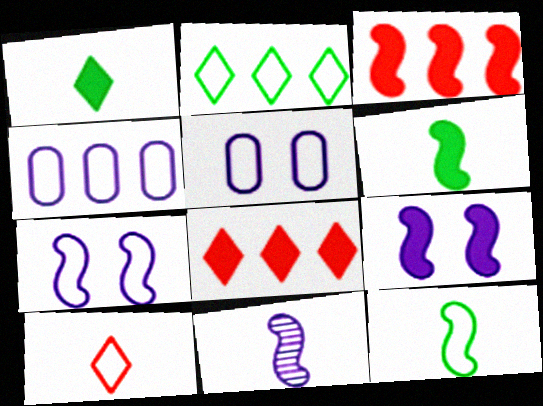[[3, 6, 9]]